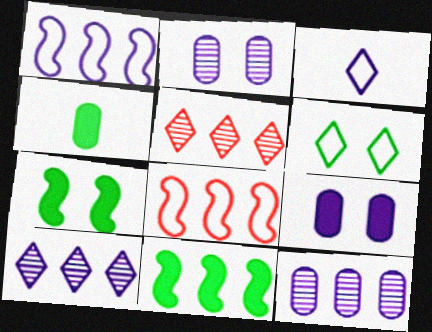[]